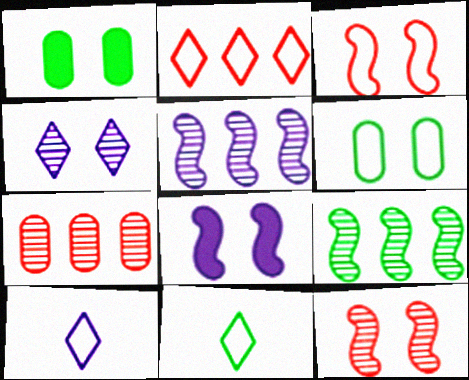[[1, 3, 4], 
[1, 9, 11], 
[7, 8, 11]]